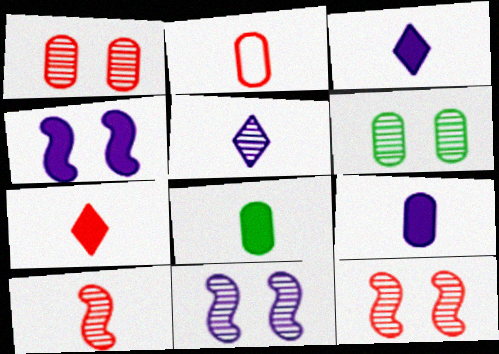[[2, 7, 10]]